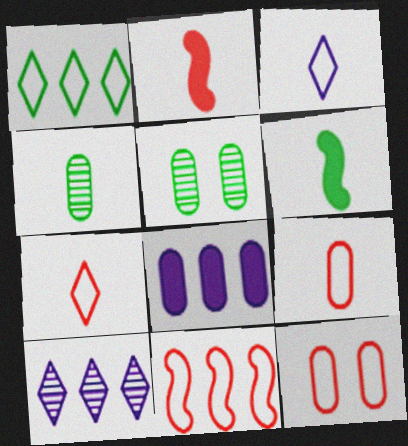[[1, 5, 6], 
[2, 3, 4], 
[4, 8, 12], 
[5, 8, 9], 
[6, 10, 12], 
[7, 11, 12]]